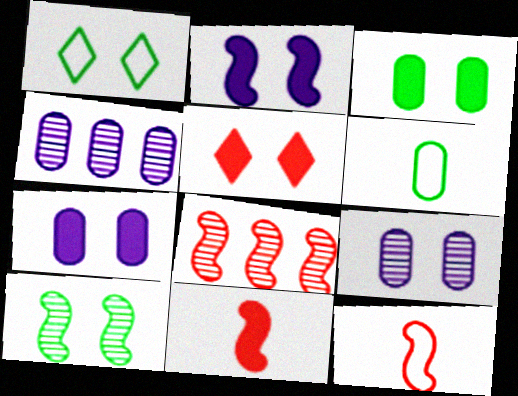[[1, 3, 10], 
[1, 4, 11], 
[2, 3, 5]]